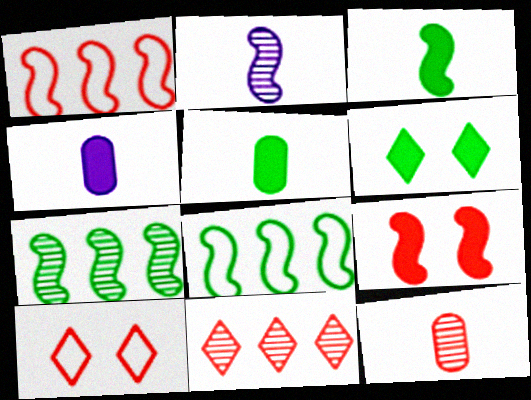[[2, 8, 9], 
[4, 7, 10]]